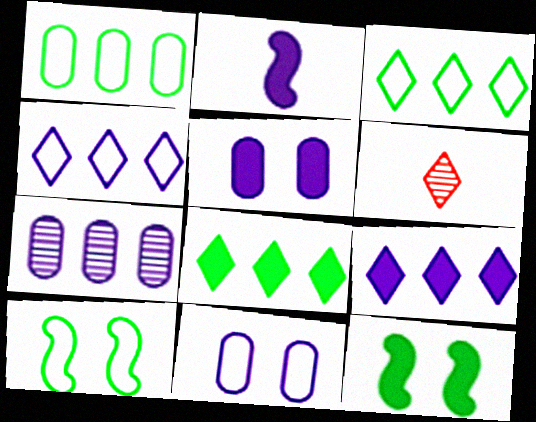[[2, 5, 9]]